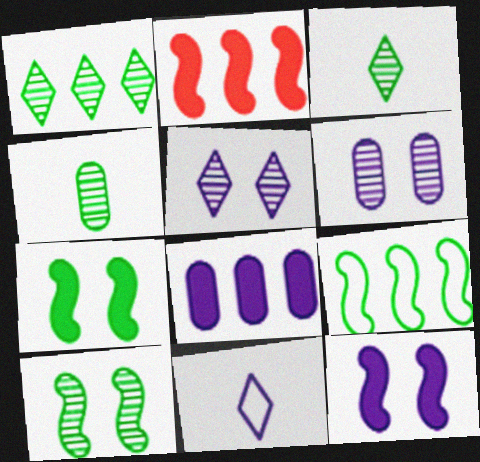[[1, 4, 10]]